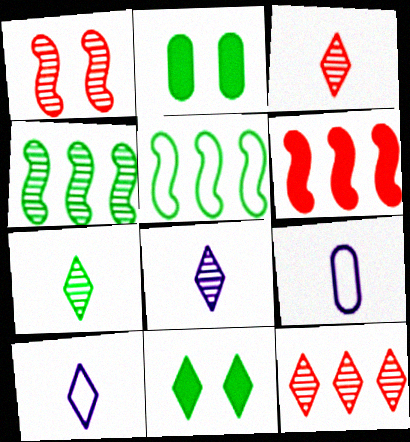[[2, 5, 7], 
[3, 7, 8], 
[10, 11, 12]]